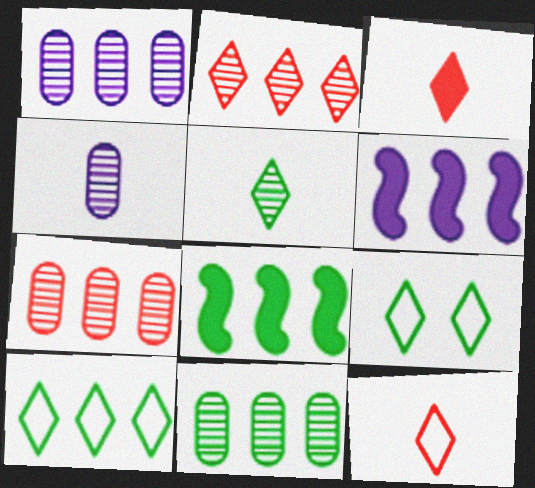[[1, 7, 11], 
[6, 7, 10], 
[8, 10, 11]]